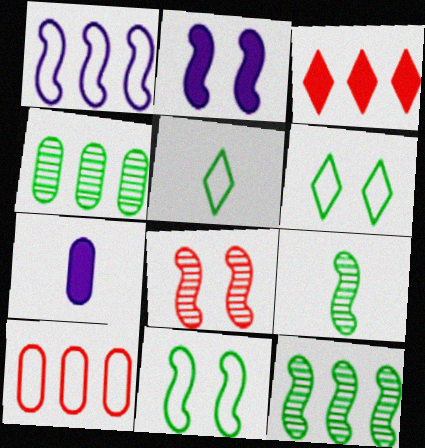[[1, 3, 4], 
[2, 8, 11]]